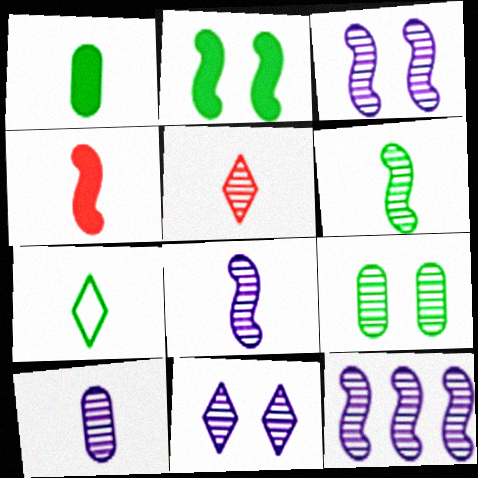[[1, 6, 7], 
[3, 8, 12], 
[4, 7, 10], 
[5, 6, 10], 
[5, 9, 12], 
[10, 11, 12]]